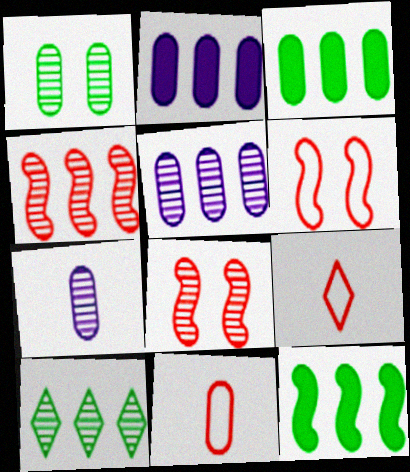[[1, 2, 11], 
[4, 5, 10], 
[7, 8, 10]]